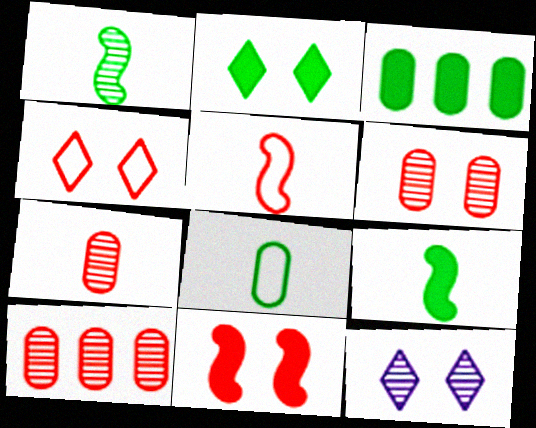[[1, 10, 12], 
[2, 3, 9], 
[2, 4, 12], 
[3, 5, 12], 
[4, 6, 11], 
[6, 7, 10]]